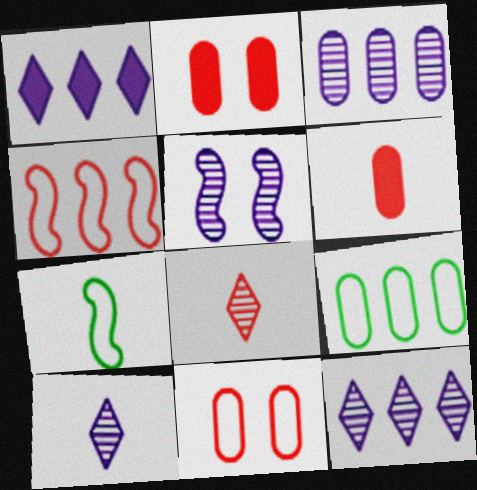[[2, 4, 8], 
[2, 7, 12], 
[3, 5, 10], 
[6, 7, 10]]